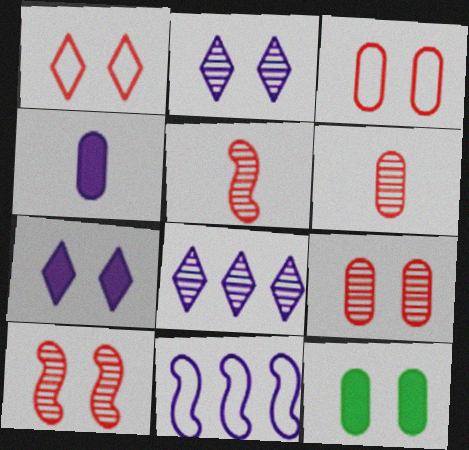[[2, 4, 11]]